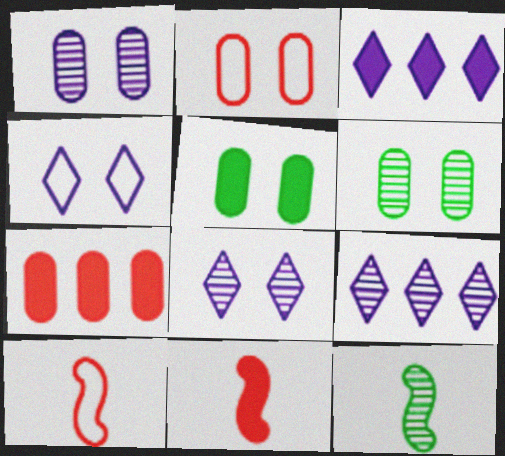[[1, 2, 5], 
[2, 3, 12], 
[3, 5, 11], 
[3, 6, 10], 
[4, 7, 12], 
[5, 9, 10]]